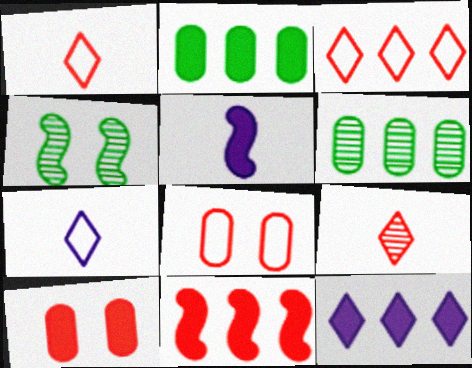[[2, 11, 12], 
[8, 9, 11]]